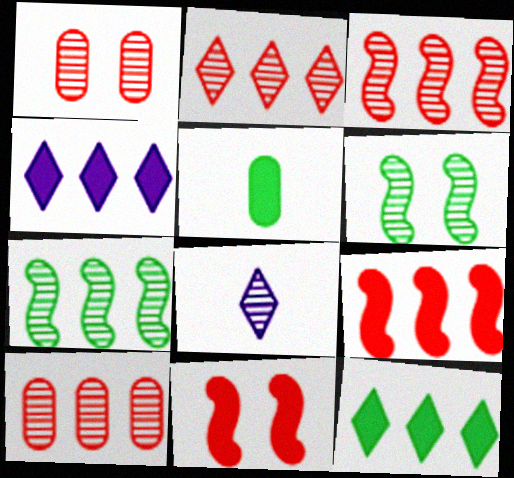[[1, 7, 8], 
[2, 3, 10], 
[4, 5, 11], 
[6, 8, 10]]